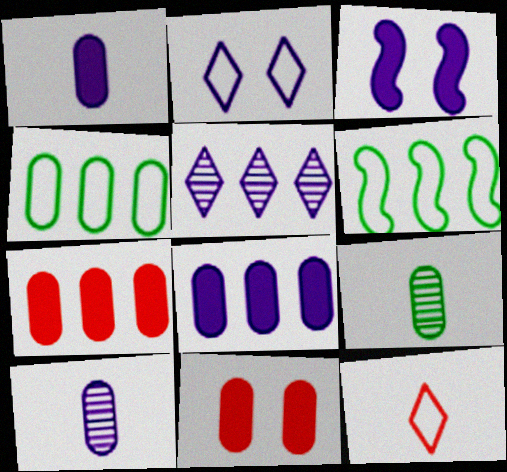[[4, 10, 11], 
[5, 6, 7]]